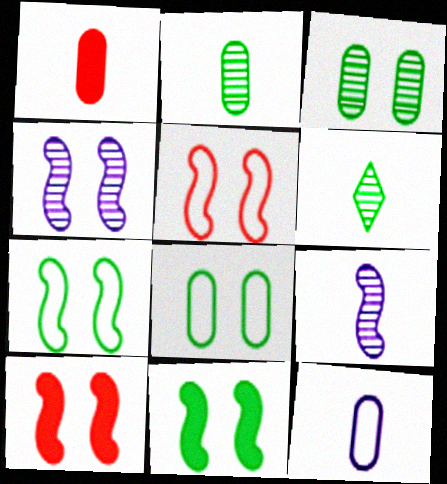[[1, 2, 12], 
[4, 5, 11], 
[4, 7, 10]]